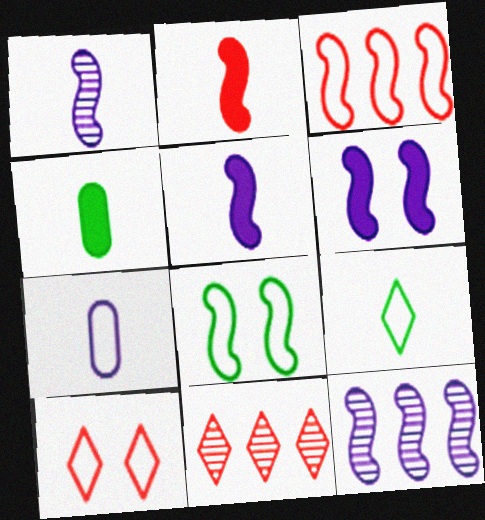[[2, 8, 12], 
[4, 10, 12]]